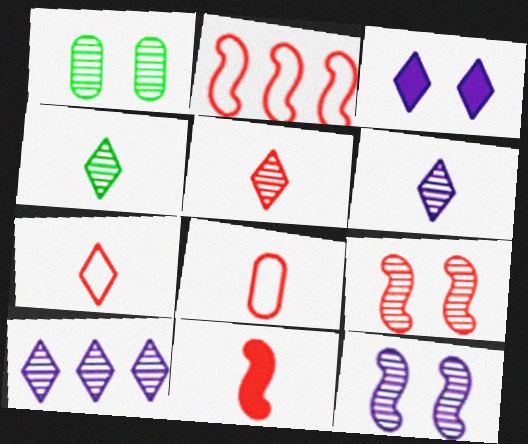[[2, 9, 11], 
[4, 5, 6], 
[5, 8, 11]]